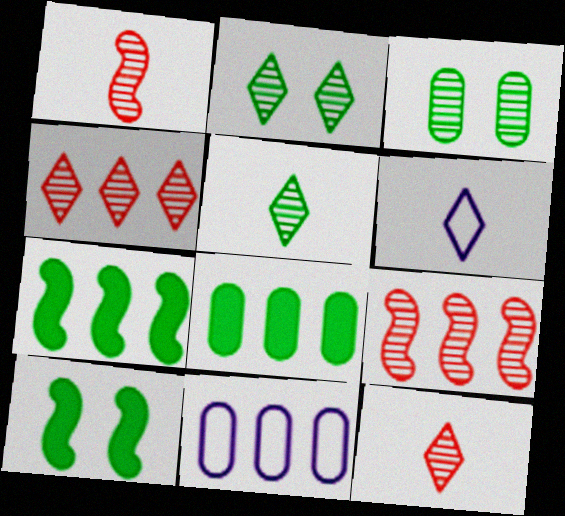[[4, 7, 11], 
[10, 11, 12]]